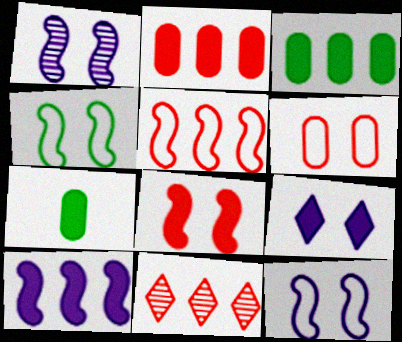[[1, 4, 8], 
[2, 5, 11], 
[7, 11, 12]]